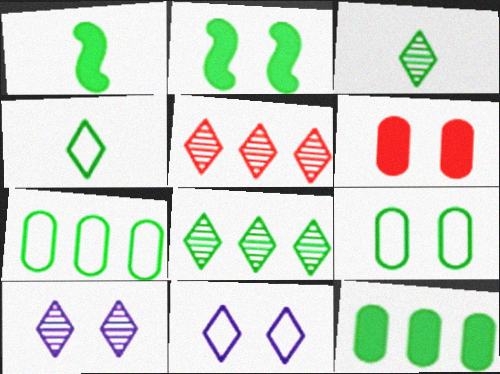[[1, 8, 9], 
[2, 3, 7], 
[3, 5, 10]]